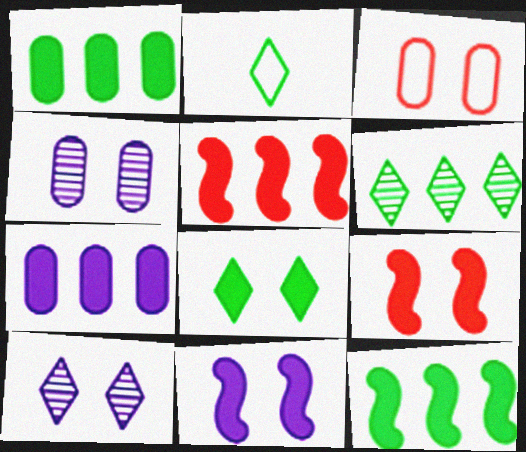[[2, 4, 5], 
[2, 6, 8]]